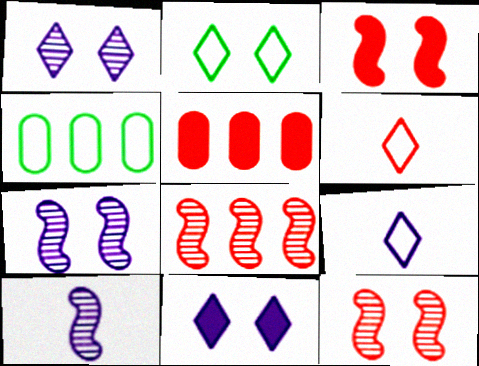[[2, 5, 10], 
[5, 6, 12]]